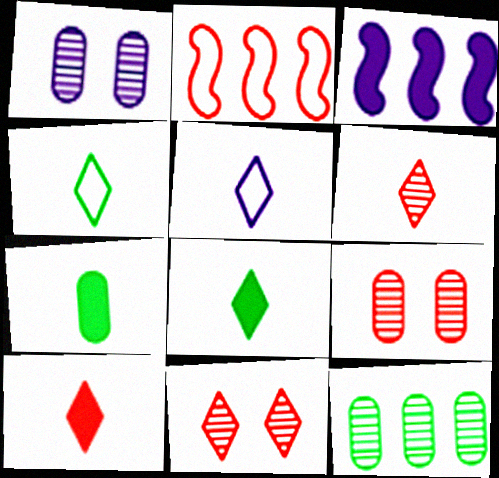[[1, 2, 8], 
[1, 3, 5], 
[2, 9, 10], 
[3, 4, 9], 
[5, 6, 8]]